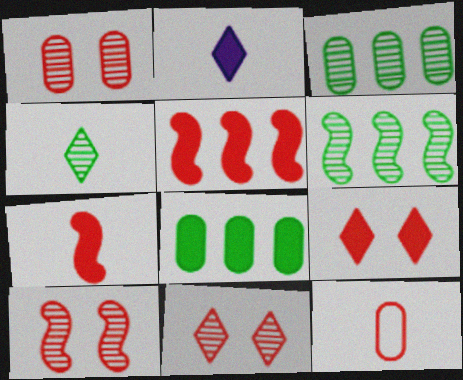[[1, 10, 11], 
[5, 11, 12]]